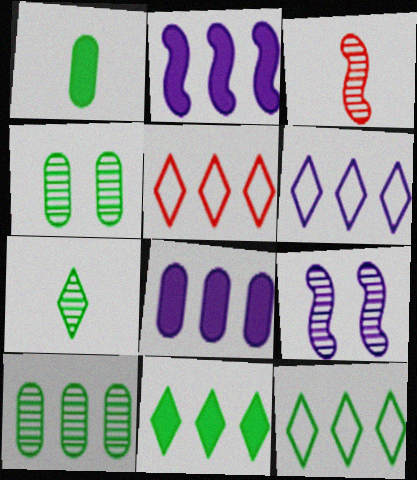[[1, 5, 9], 
[2, 5, 10], 
[5, 6, 12]]